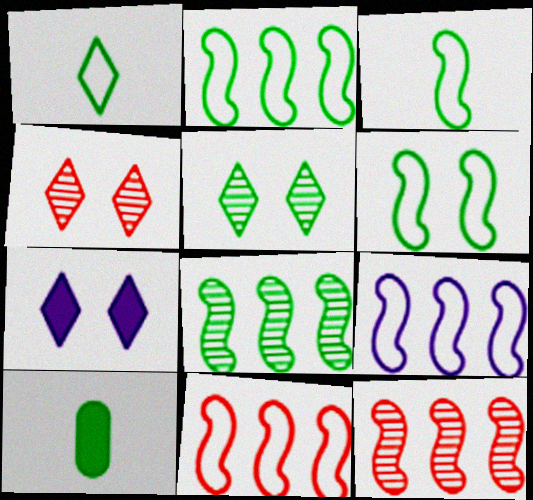[[2, 3, 6], 
[2, 5, 10], 
[2, 9, 11], 
[4, 9, 10]]